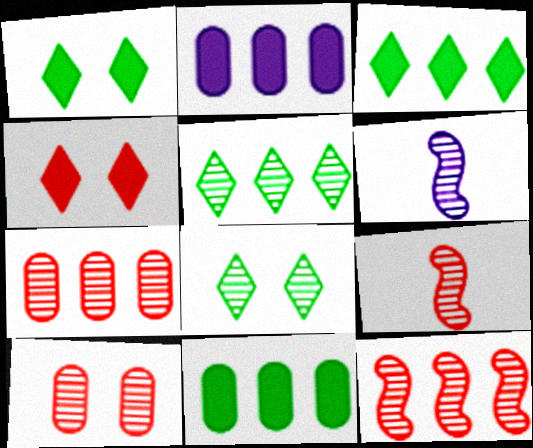[[5, 6, 10], 
[6, 7, 8]]